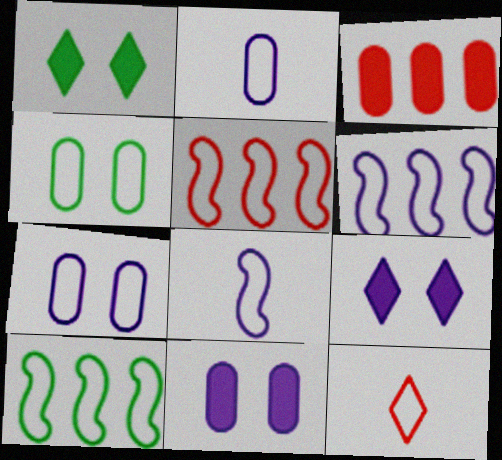[[4, 6, 12], 
[5, 6, 10], 
[7, 10, 12]]